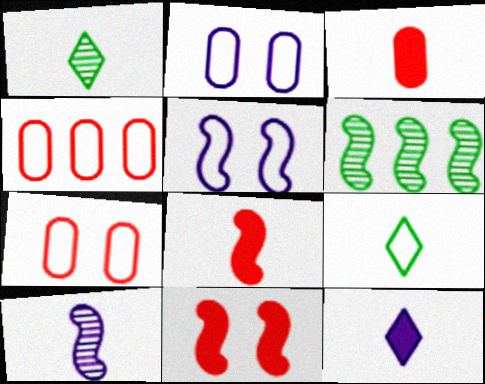[[3, 9, 10], 
[4, 5, 9], 
[5, 6, 8], 
[6, 7, 12]]